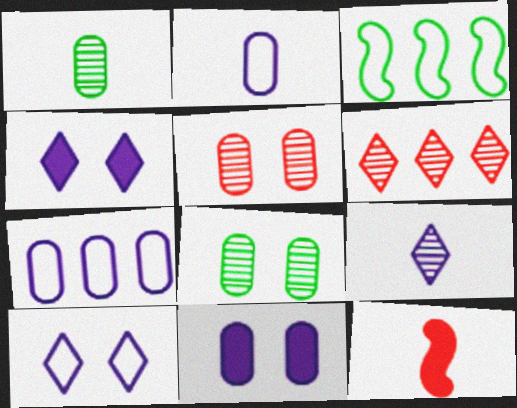[]